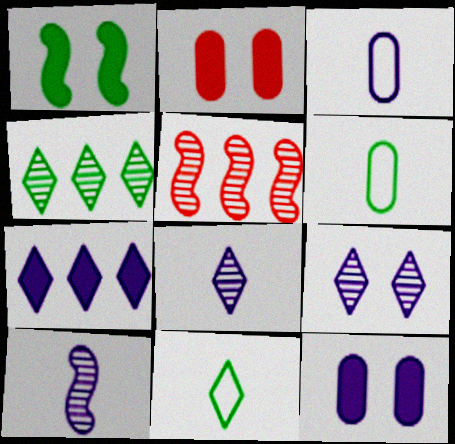[[1, 4, 6], 
[5, 11, 12]]